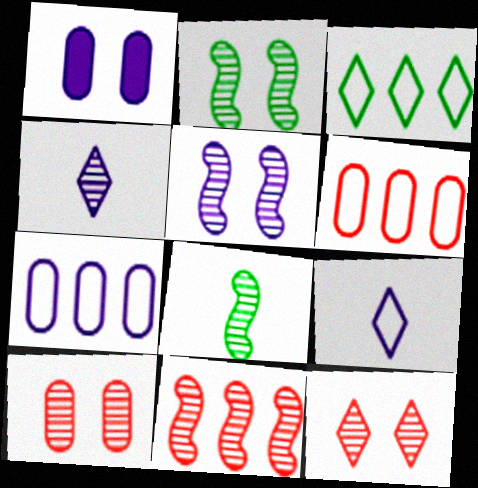[[5, 8, 11]]